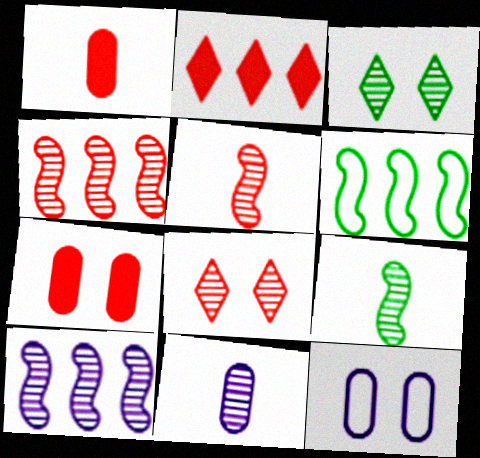[[2, 9, 12], 
[3, 4, 11]]